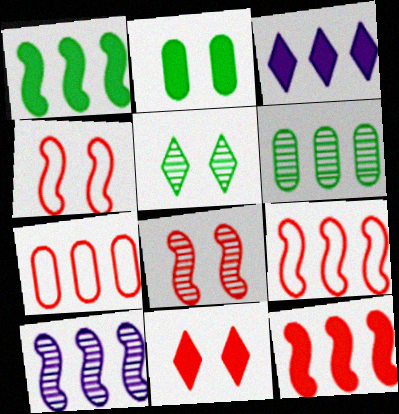[[1, 9, 10], 
[3, 6, 9]]